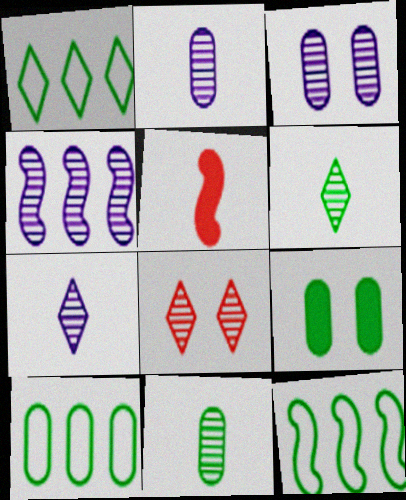[[1, 3, 5], 
[1, 10, 12], 
[3, 4, 7], 
[4, 8, 11], 
[6, 9, 12], 
[9, 10, 11]]